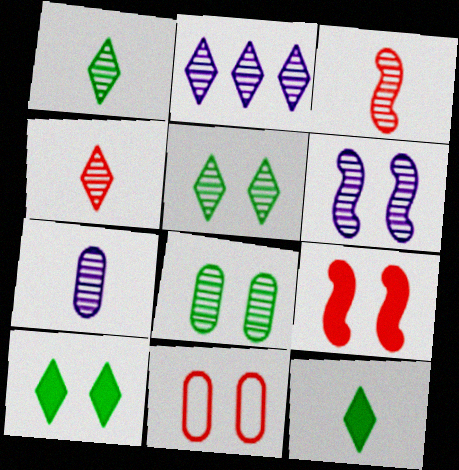[[1, 3, 7], 
[2, 3, 8], 
[2, 4, 5], 
[2, 6, 7], 
[6, 10, 11]]